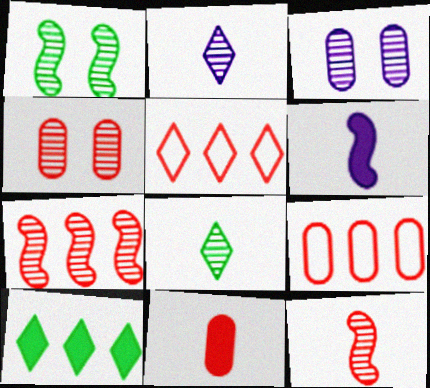[[3, 7, 8], 
[4, 9, 11]]